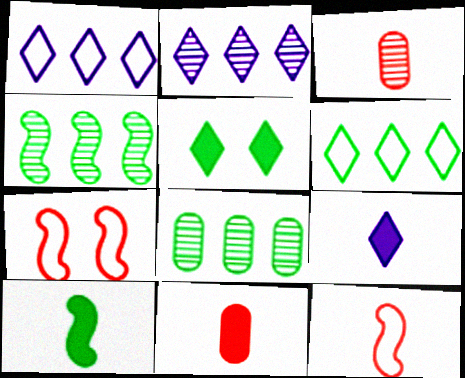[[7, 8, 9], 
[9, 10, 11]]